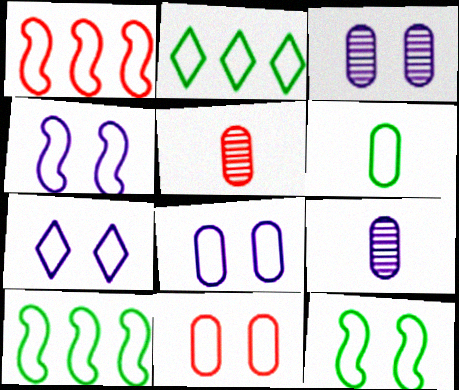[[1, 6, 7], 
[2, 6, 12], 
[4, 7, 8], 
[7, 11, 12]]